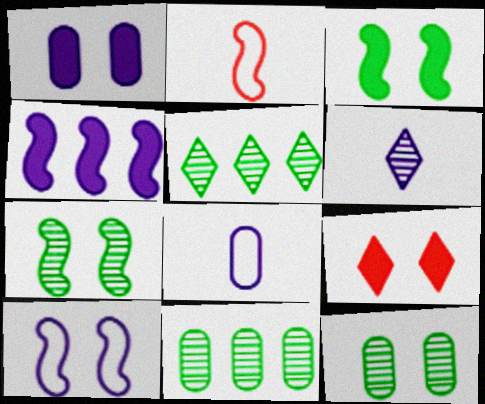[[1, 2, 5], 
[1, 3, 9], 
[2, 4, 7], 
[9, 10, 12]]